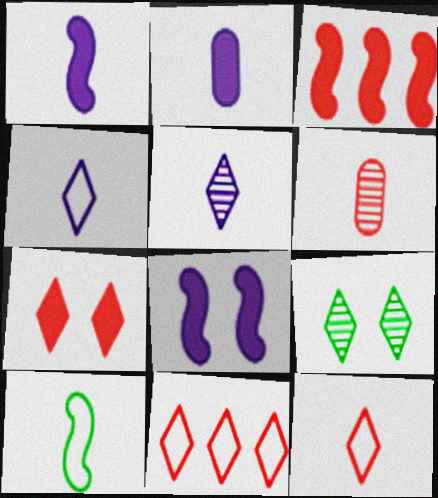[]